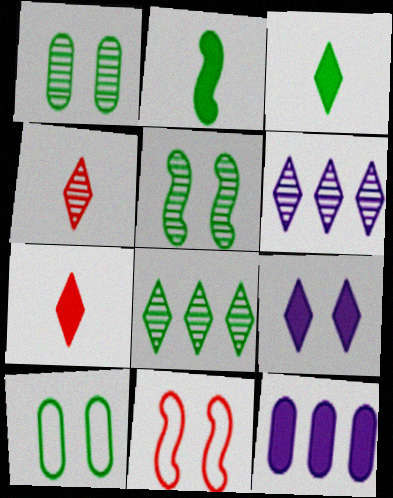[[1, 9, 11], 
[2, 8, 10]]